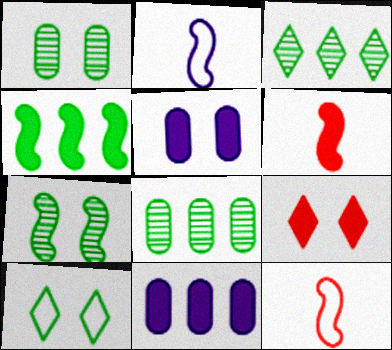[[2, 8, 9], 
[3, 5, 12]]